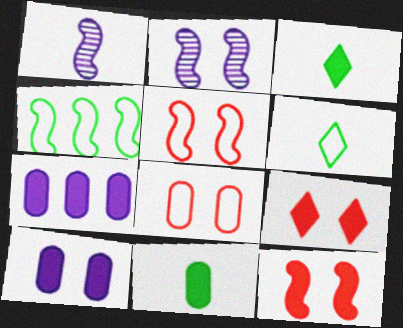[[1, 4, 12], 
[3, 7, 12]]